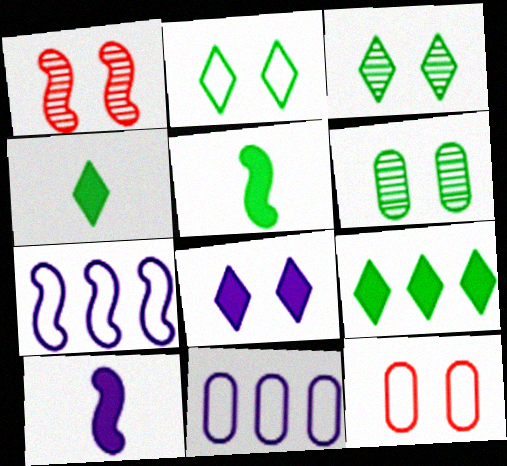[[1, 4, 11], 
[1, 5, 7]]